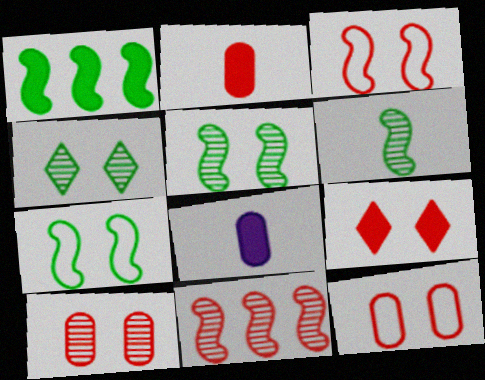[[1, 6, 7], 
[1, 8, 9], 
[3, 9, 10]]